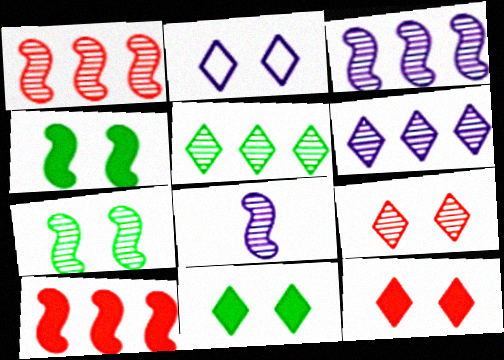[[1, 7, 8], 
[2, 9, 11]]